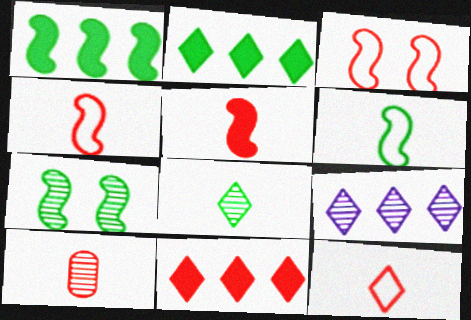[[1, 6, 7], 
[3, 10, 11], 
[5, 10, 12], 
[7, 9, 10]]